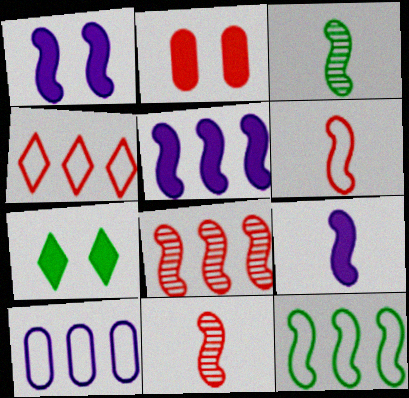[[1, 2, 7], 
[1, 5, 9], 
[1, 11, 12], 
[2, 4, 11], 
[3, 6, 9], 
[4, 10, 12], 
[5, 8, 12], 
[7, 10, 11]]